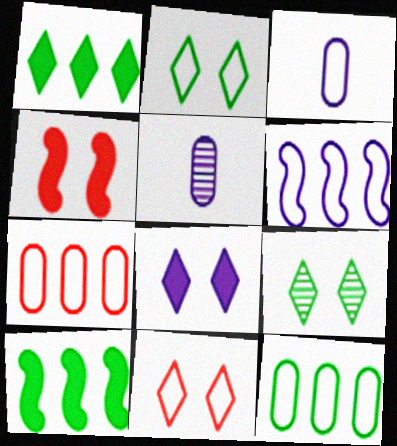[[5, 6, 8], 
[5, 10, 11], 
[8, 9, 11]]